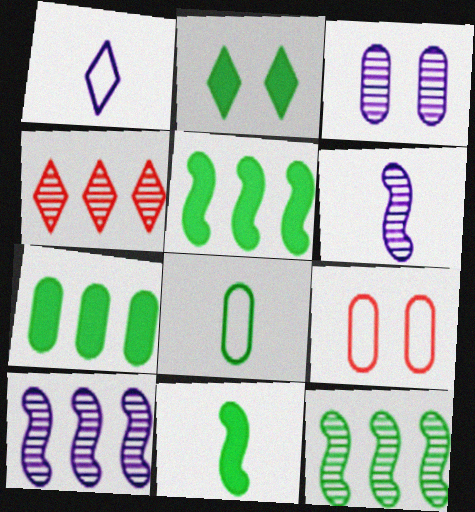[[1, 2, 4], 
[2, 7, 11], 
[2, 8, 12]]